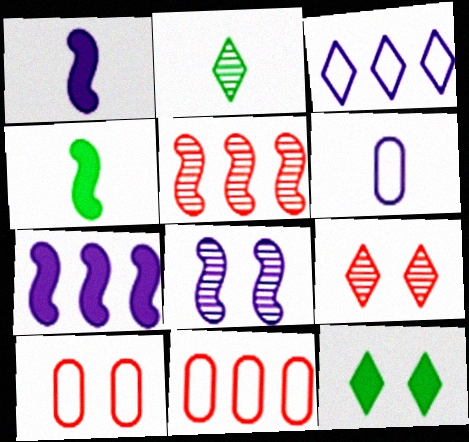[[2, 7, 10], 
[5, 6, 12], 
[8, 10, 12]]